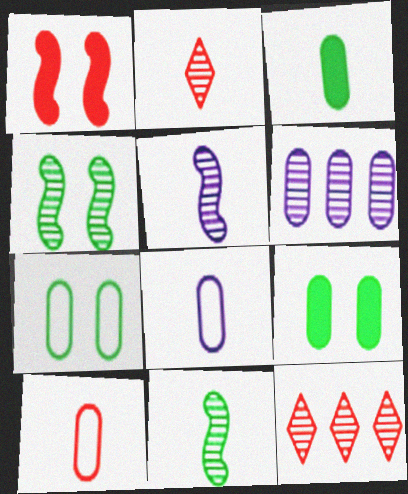[[1, 10, 12], 
[2, 4, 6], 
[6, 9, 10]]